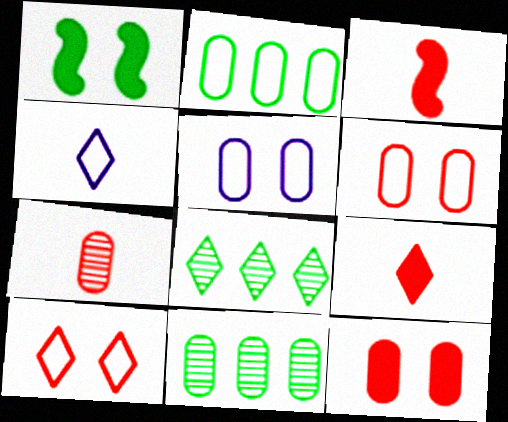[[3, 5, 8]]